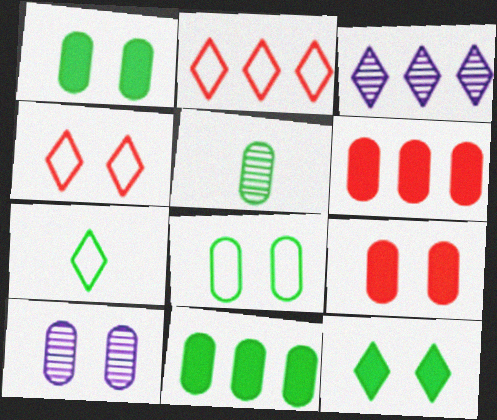[[5, 8, 11], 
[8, 9, 10]]